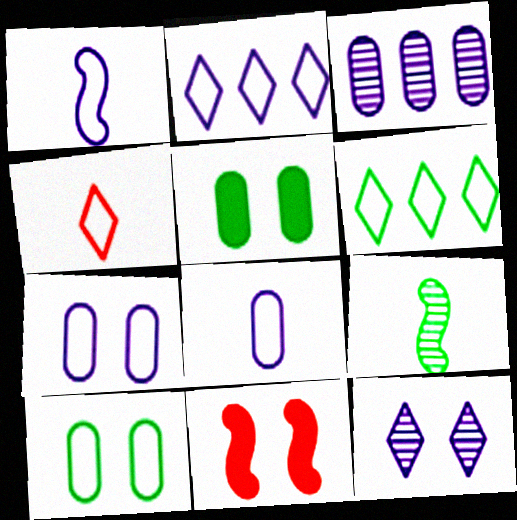[[1, 2, 7], 
[5, 6, 9], 
[10, 11, 12]]